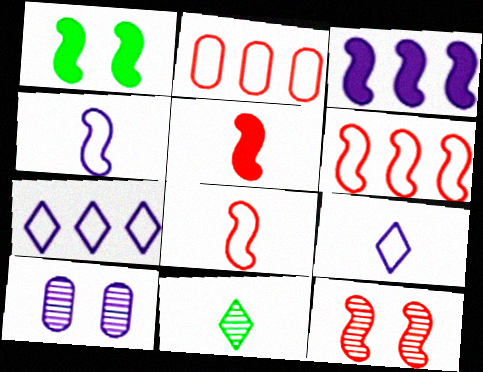[[1, 3, 5], 
[3, 9, 10], 
[5, 6, 12]]